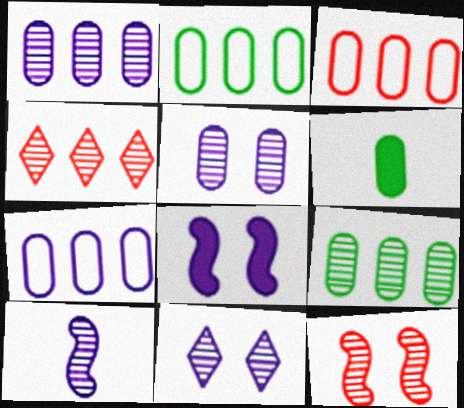[[1, 10, 11], 
[2, 3, 7], 
[3, 5, 6]]